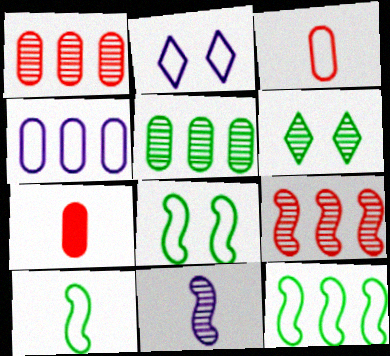[[1, 6, 11], 
[2, 3, 12], 
[8, 10, 12]]